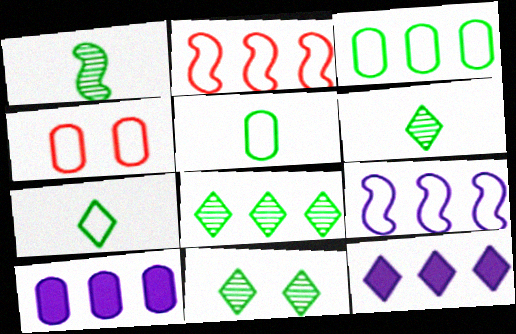[[1, 4, 12], 
[2, 8, 10], 
[4, 7, 9], 
[6, 8, 11]]